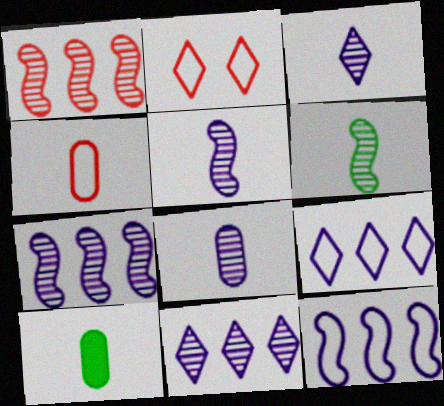[[2, 7, 10], 
[3, 5, 8], 
[4, 8, 10]]